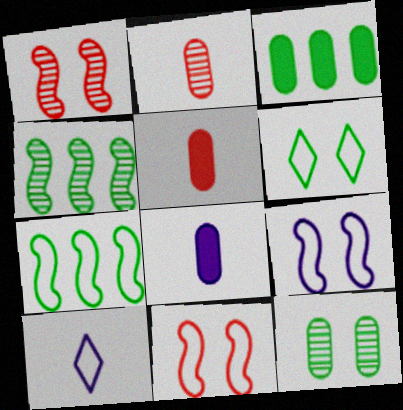[[1, 3, 10]]